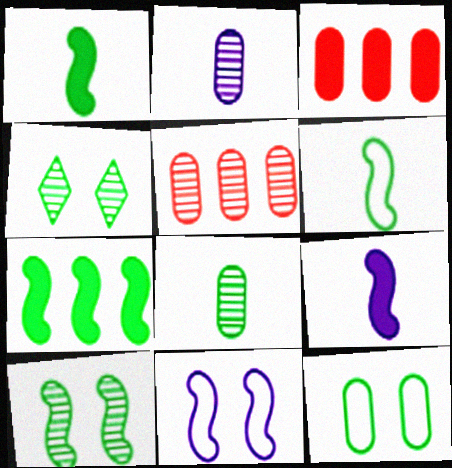[[2, 3, 12], 
[6, 7, 10]]